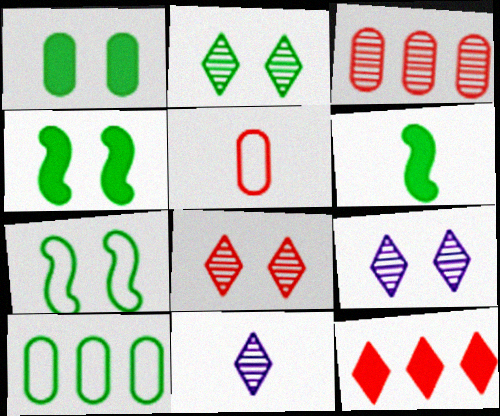[[1, 2, 7], 
[2, 6, 10], 
[2, 8, 9], 
[5, 6, 11]]